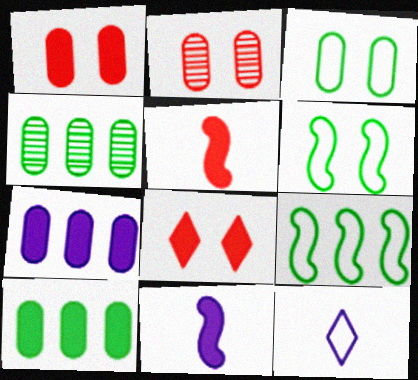[[8, 10, 11]]